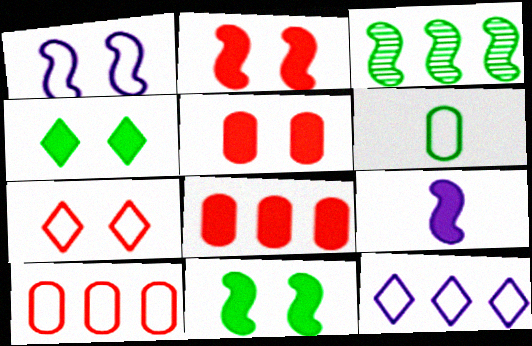[[3, 4, 6], 
[3, 8, 12], 
[4, 8, 9]]